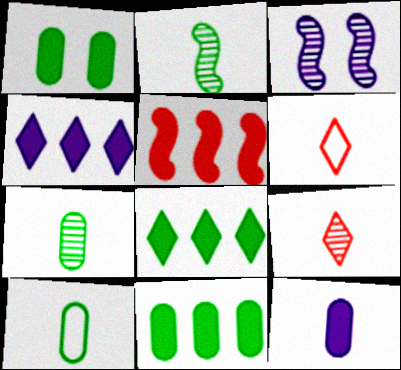[[2, 6, 12], 
[3, 6, 11], 
[4, 5, 11]]